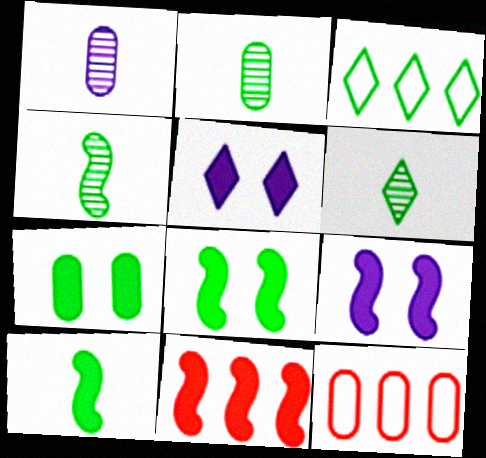[[1, 7, 12], 
[2, 3, 8], 
[2, 4, 6], 
[3, 4, 7], 
[4, 5, 12], 
[6, 9, 12], 
[9, 10, 11]]